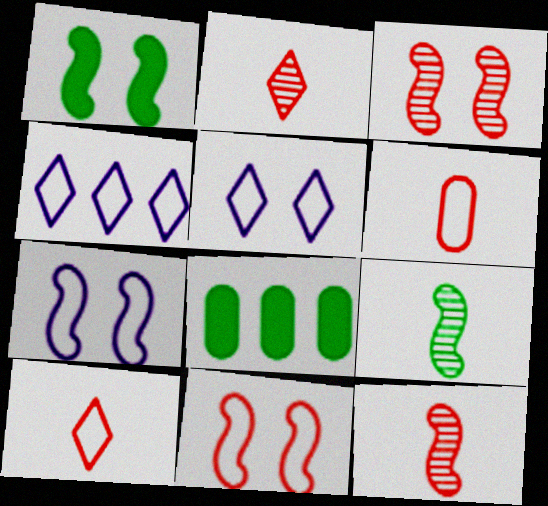[[1, 3, 7], 
[2, 7, 8], 
[5, 8, 12]]